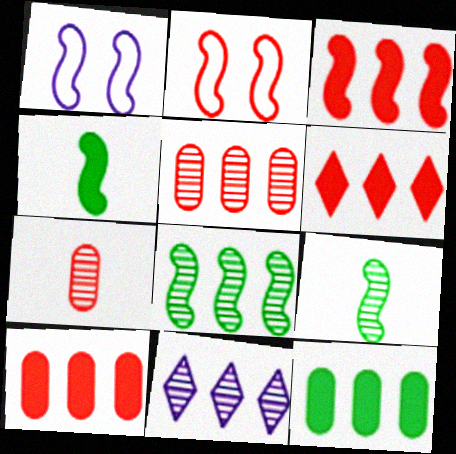[[1, 3, 9], 
[2, 6, 7], 
[3, 6, 10], 
[5, 8, 11]]